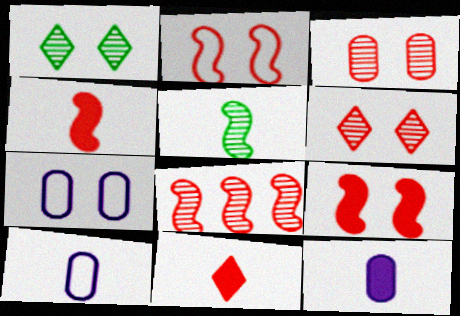[[1, 7, 9], 
[2, 4, 8], 
[5, 10, 11]]